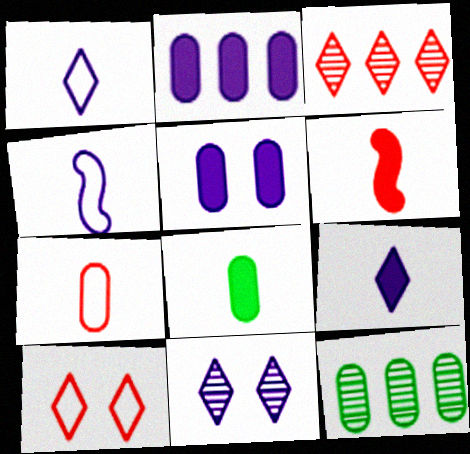[[2, 4, 11], 
[5, 7, 12], 
[6, 8, 9]]